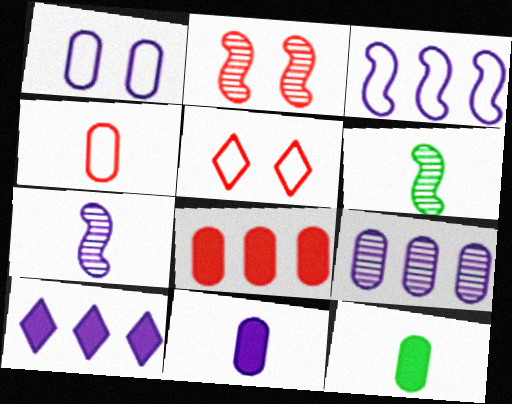[[1, 7, 10], 
[1, 9, 11], 
[3, 9, 10]]